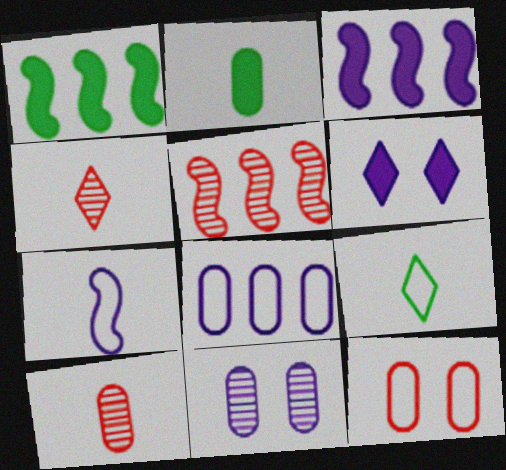[[2, 4, 7]]